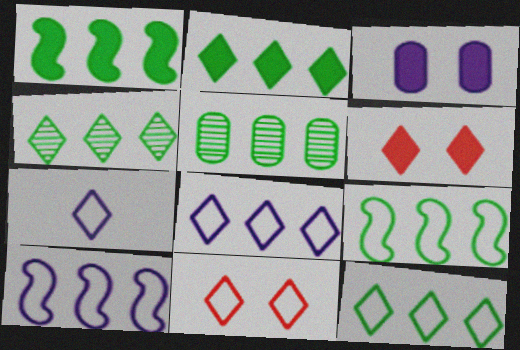[[1, 5, 12], 
[2, 4, 12], 
[2, 5, 9], 
[4, 6, 7], 
[7, 11, 12]]